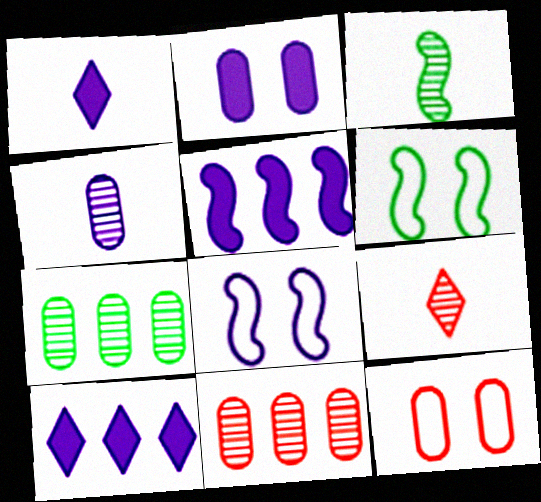[[1, 2, 5], 
[1, 6, 11], 
[3, 4, 9], 
[3, 10, 12], 
[4, 8, 10]]